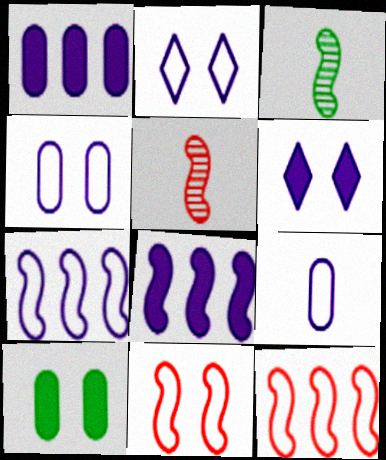[[2, 7, 9], 
[3, 8, 11]]